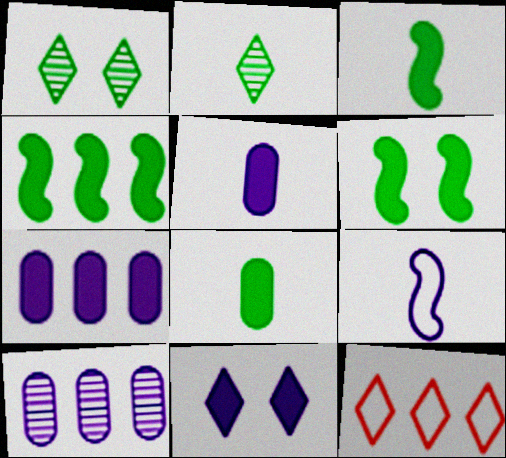[[2, 11, 12], 
[3, 4, 6], 
[4, 10, 12], 
[9, 10, 11]]